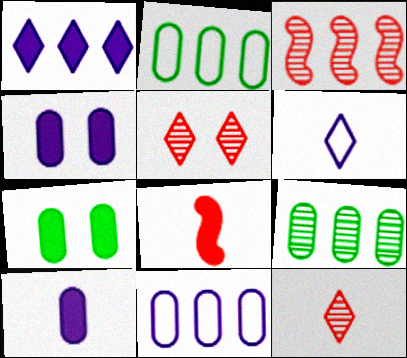[[1, 2, 3], 
[1, 7, 8], 
[3, 6, 7]]